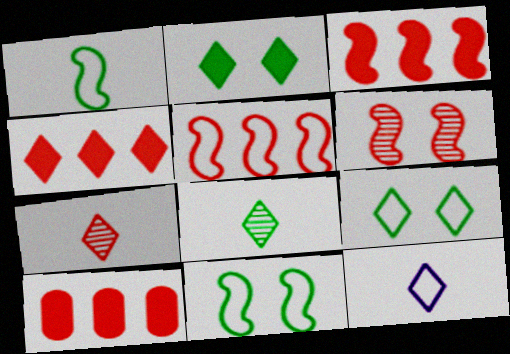[[3, 4, 10]]